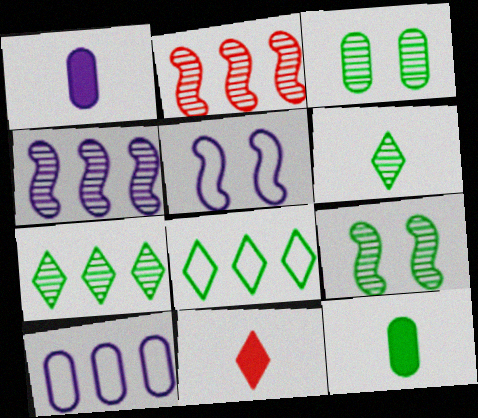[[8, 9, 12], 
[9, 10, 11]]